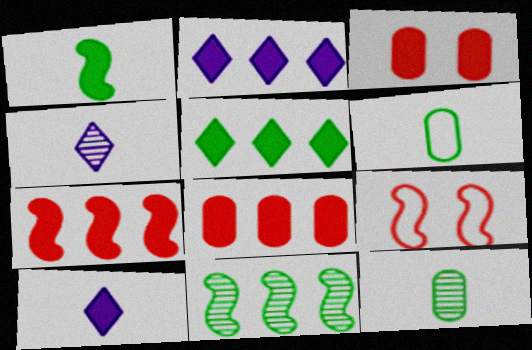[[1, 2, 3], 
[2, 9, 12]]